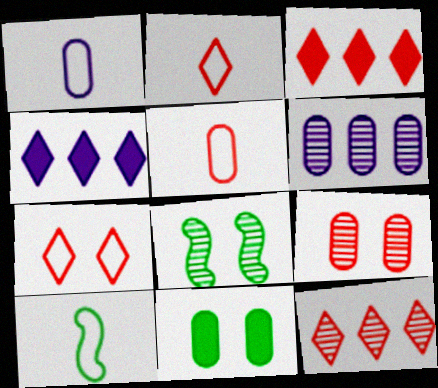[[1, 2, 10], 
[1, 3, 8], 
[4, 5, 8], 
[4, 9, 10], 
[5, 6, 11]]